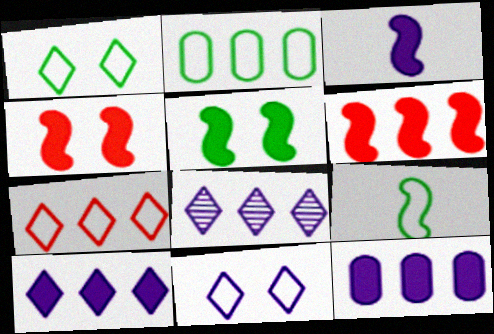[[1, 2, 9], 
[2, 6, 8], 
[3, 5, 6]]